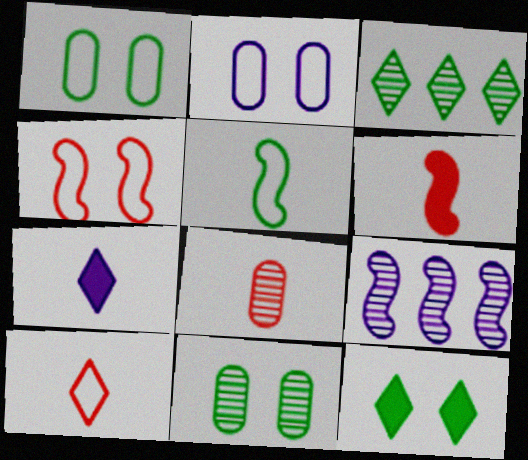[[2, 3, 6], 
[2, 7, 9], 
[5, 7, 8], 
[6, 8, 10]]